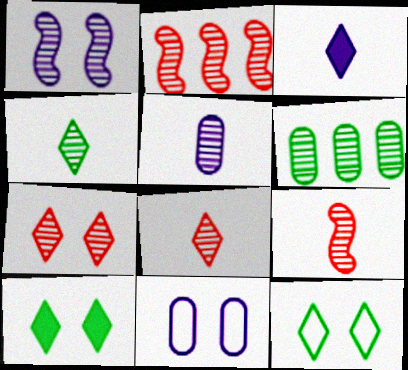[[1, 6, 8], 
[4, 5, 9]]